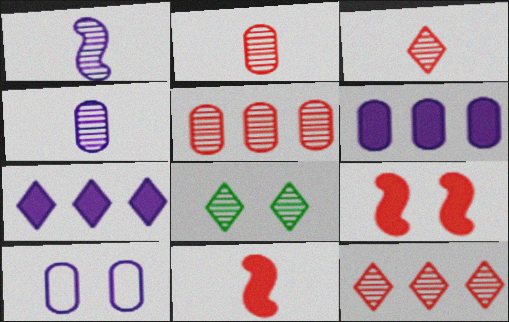[[1, 5, 8], 
[1, 7, 10], 
[4, 6, 10], 
[8, 9, 10]]